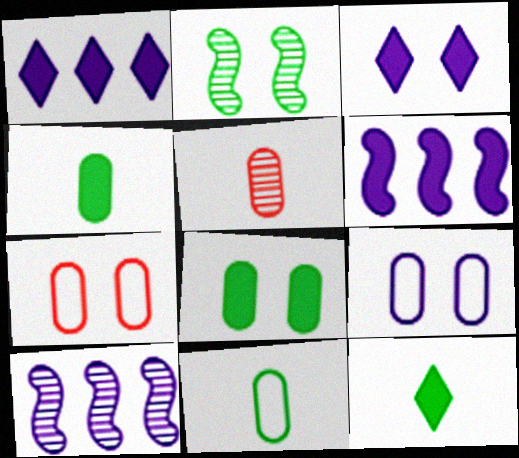[[2, 3, 7], 
[7, 10, 12]]